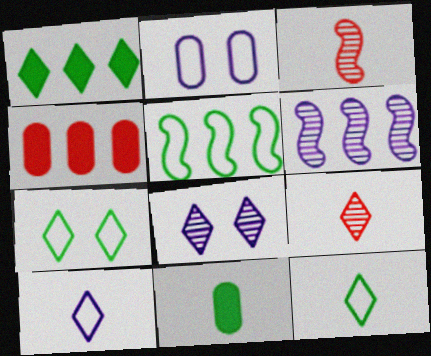[[1, 2, 3], 
[3, 10, 11]]